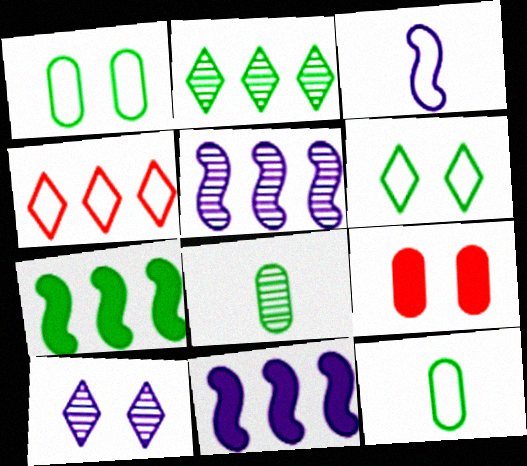[[1, 3, 4], 
[2, 3, 9], 
[6, 7, 8]]